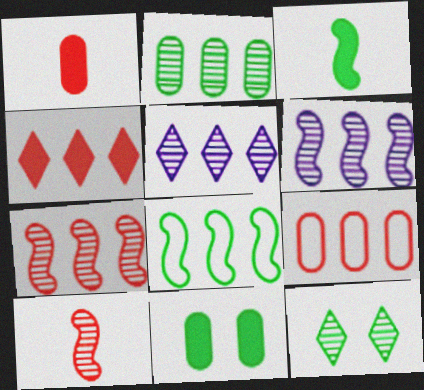[[2, 5, 7], 
[4, 7, 9]]